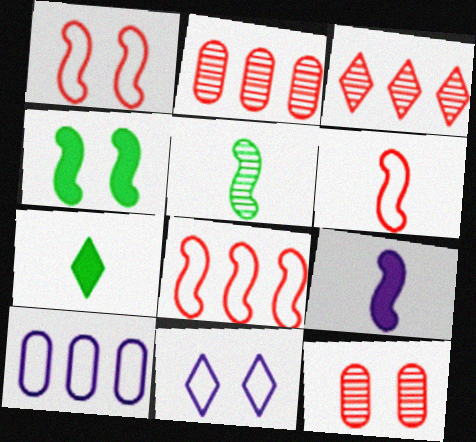[[1, 6, 8], 
[3, 7, 11], 
[4, 11, 12], 
[5, 6, 9]]